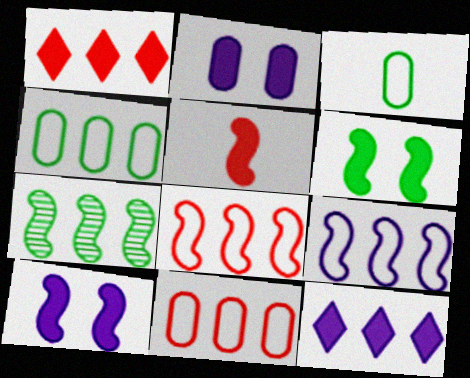[[7, 11, 12]]